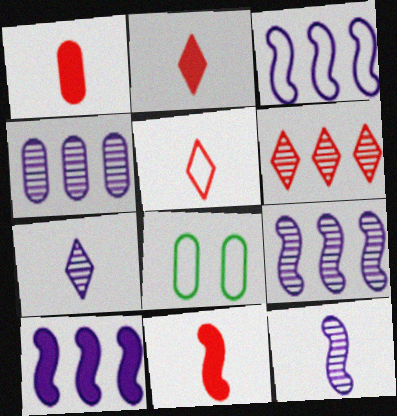[[1, 2, 11], 
[1, 4, 8], 
[2, 8, 9], 
[3, 5, 8], 
[3, 9, 10]]